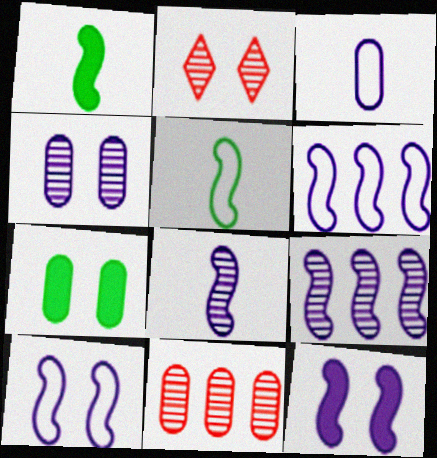[[2, 7, 10], 
[3, 7, 11], 
[6, 8, 12]]